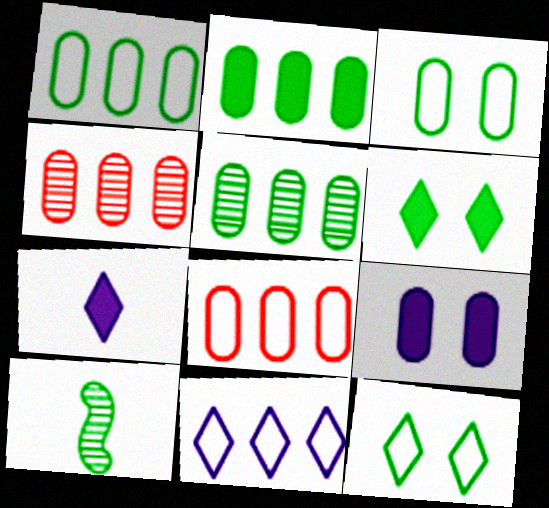[[1, 2, 5], 
[1, 6, 10], 
[2, 10, 12]]